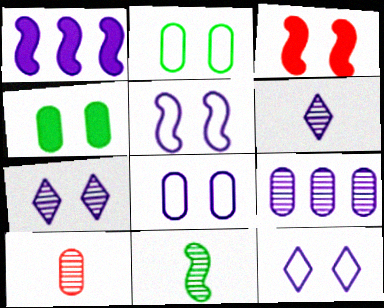[[1, 6, 8], 
[2, 3, 7], 
[5, 8, 12], 
[6, 10, 11]]